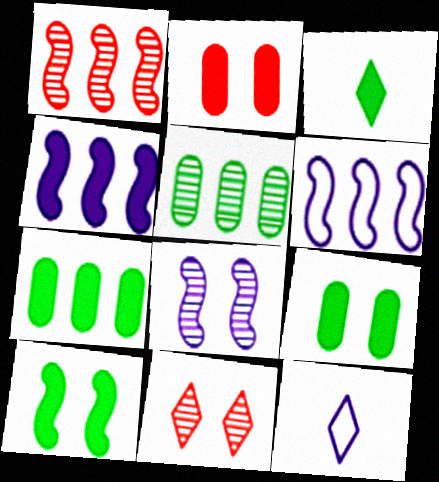[[1, 9, 12], 
[2, 3, 4], 
[3, 7, 10]]